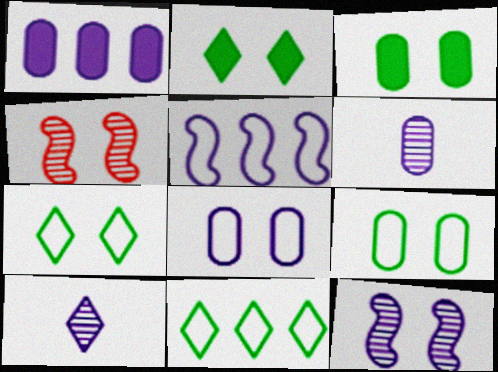[[1, 6, 8], 
[2, 4, 8]]